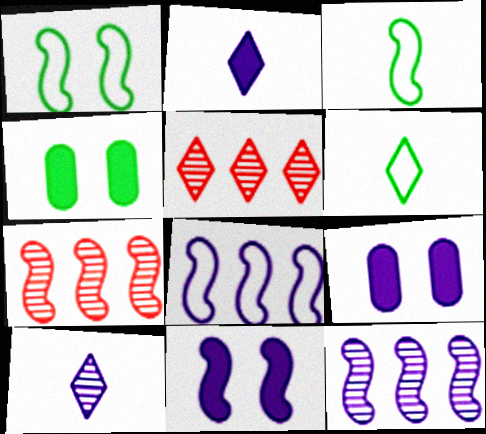[[3, 5, 9], 
[3, 7, 11], 
[6, 7, 9], 
[8, 9, 10]]